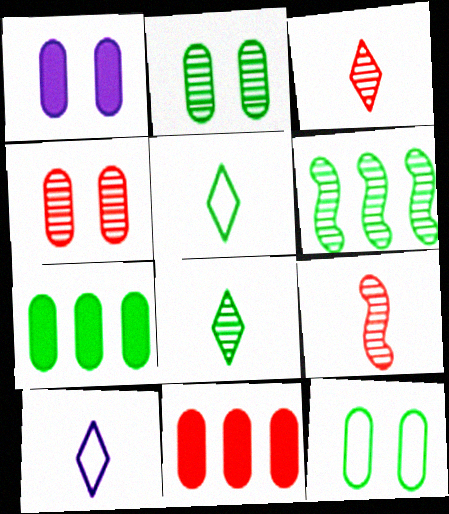[[1, 4, 12], 
[2, 6, 8]]